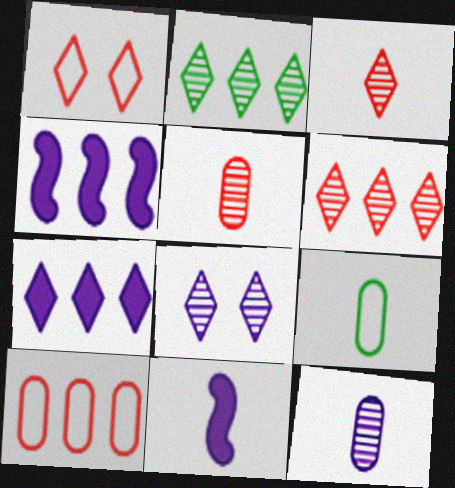[[2, 3, 8], 
[2, 4, 10], 
[3, 9, 11]]